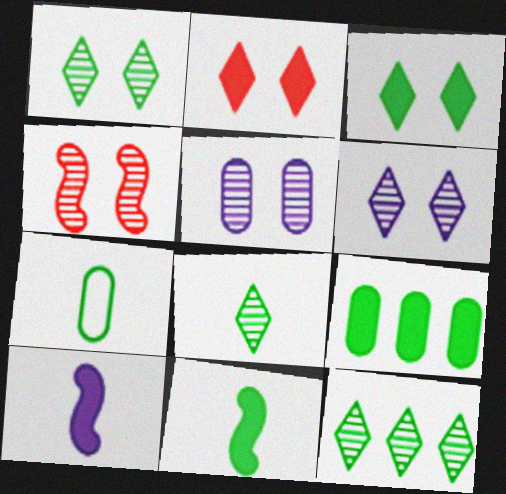[[1, 4, 5], 
[1, 8, 12], 
[2, 9, 10], 
[3, 9, 11], 
[7, 8, 11]]